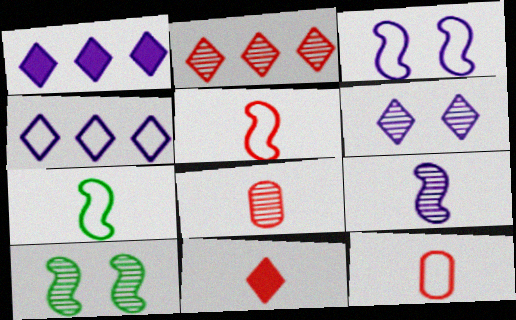[[1, 10, 12], 
[5, 8, 11]]